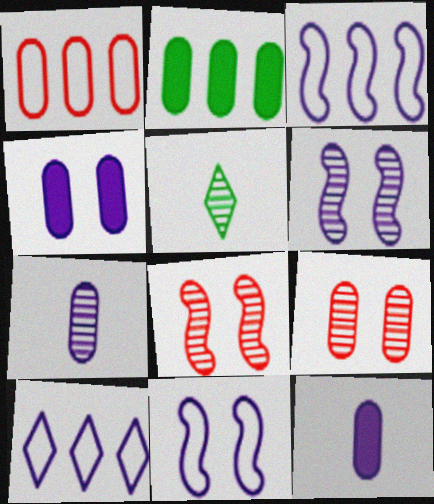[[6, 10, 12]]